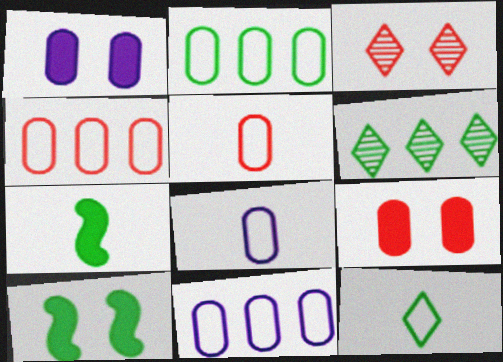[[2, 4, 11], 
[3, 7, 11]]